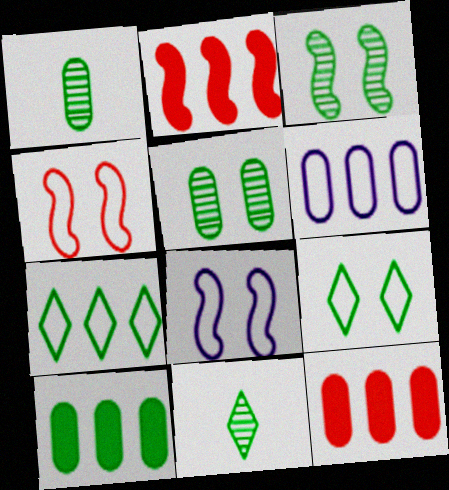[[8, 11, 12]]